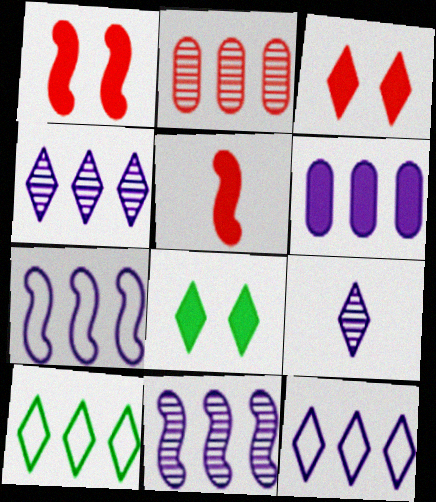[[3, 9, 10], 
[4, 6, 7], 
[5, 6, 8], 
[6, 11, 12]]